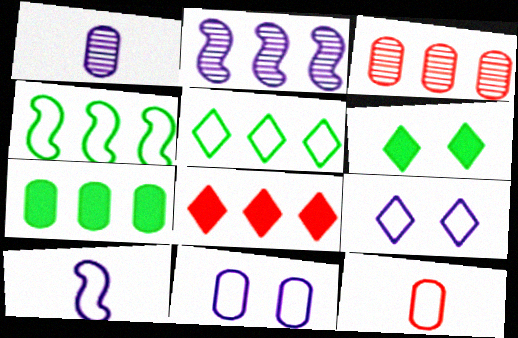[[2, 6, 12], 
[3, 6, 10], 
[4, 9, 12]]